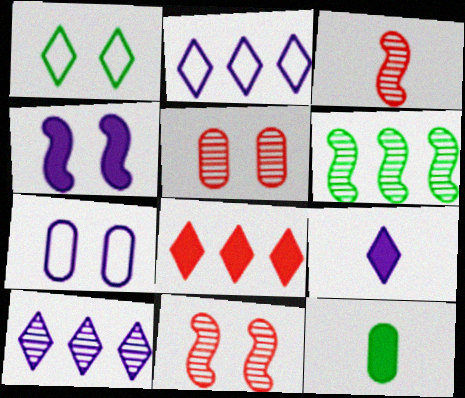[[1, 4, 5], 
[1, 6, 12], 
[2, 11, 12], 
[4, 8, 12]]